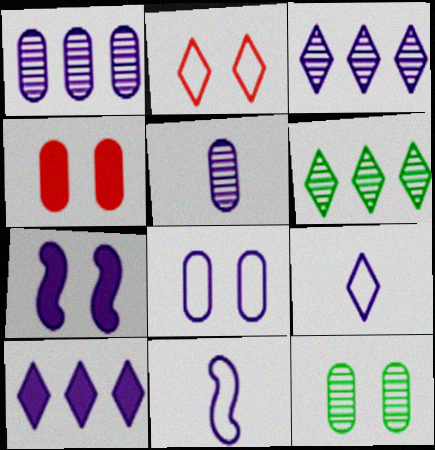[[1, 7, 9], 
[2, 7, 12], 
[4, 6, 11], 
[4, 8, 12]]